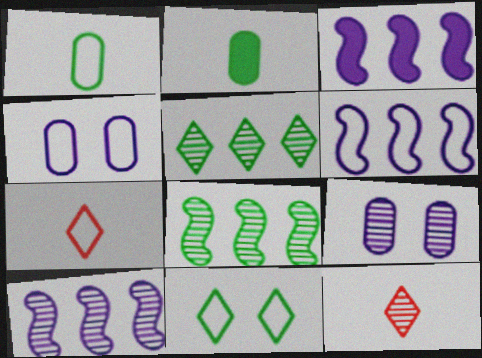[[2, 8, 11], 
[3, 6, 10], 
[8, 9, 12]]